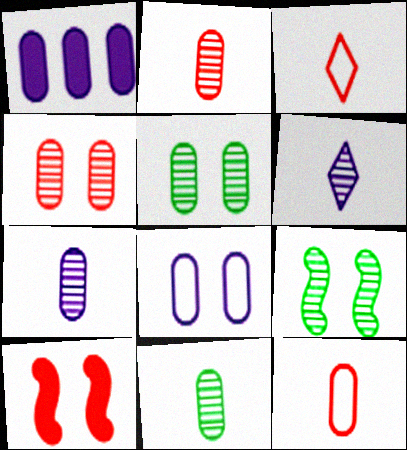[[1, 3, 9], 
[1, 5, 12], 
[1, 7, 8], 
[2, 7, 11]]